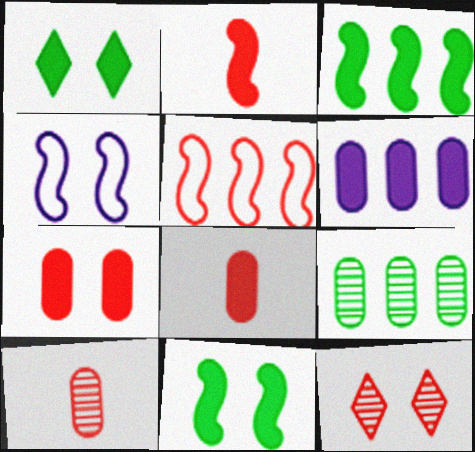[[1, 2, 6], 
[5, 8, 12]]